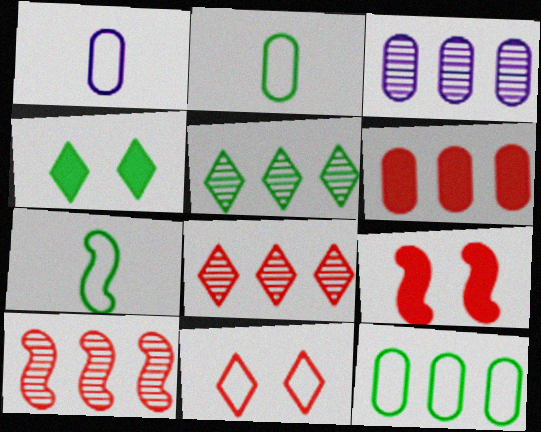[[1, 4, 10], 
[1, 5, 9], 
[3, 5, 10], 
[3, 6, 12]]